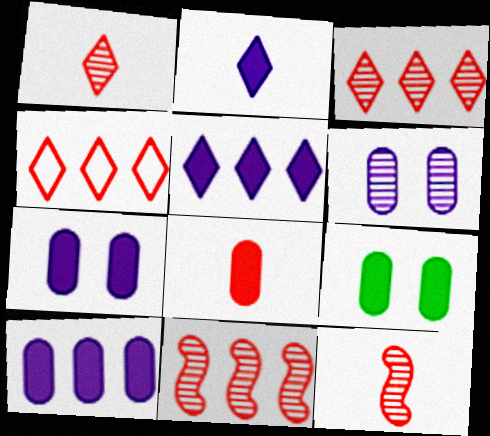[[8, 9, 10]]